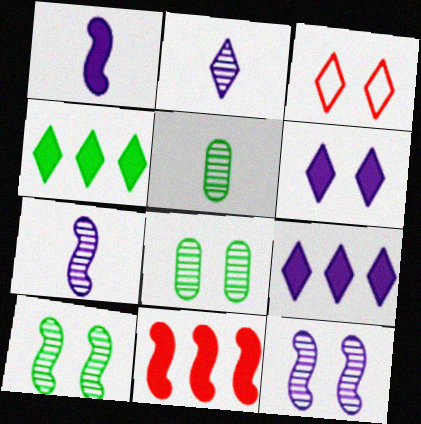[[2, 3, 4]]